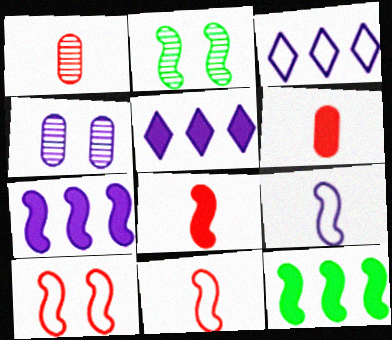[[2, 3, 6], 
[2, 7, 11], 
[4, 5, 9]]